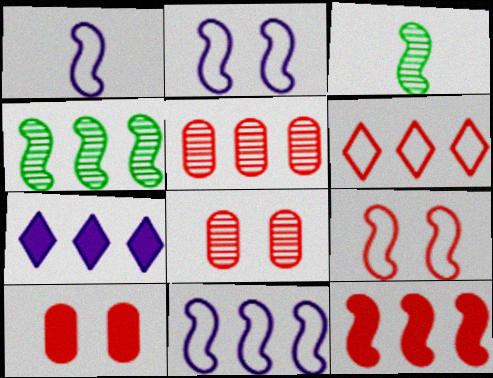[[1, 2, 11], 
[2, 3, 12], 
[4, 11, 12], 
[5, 6, 12]]